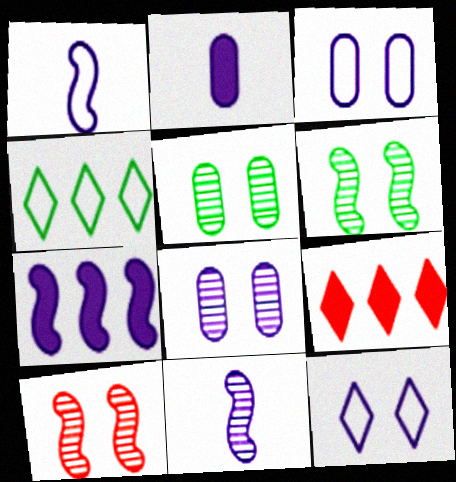[[1, 5, 9], 
[2, 4, 10]]